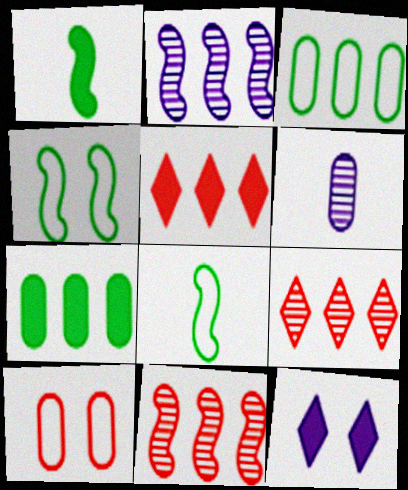[[2, 3, 5], 
[4, 5, 6], 
[6, 7, 10]]